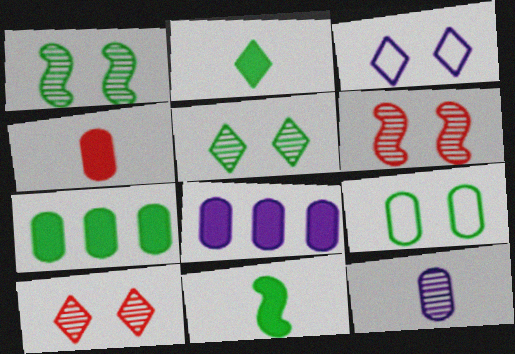[]